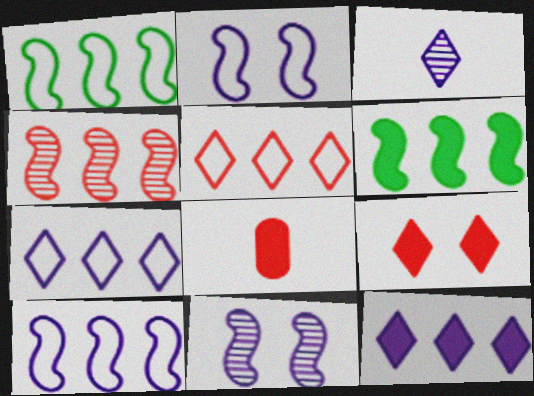[[4, 6, 10]]